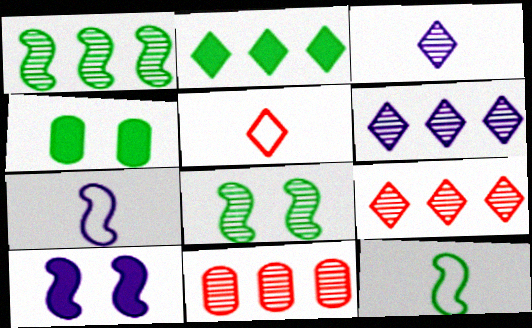[[1, 6, 11], 
[3, 8, 11], 
[4, 7, 9]]